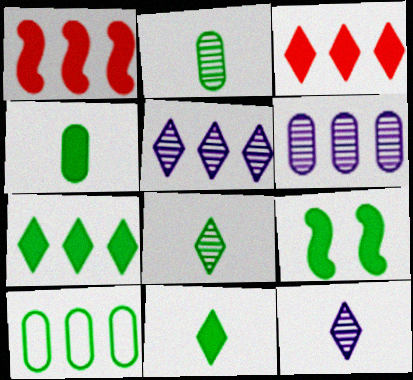[[1, 5, 10], 
[4, 7, 9], 
[8, 9, 10]]